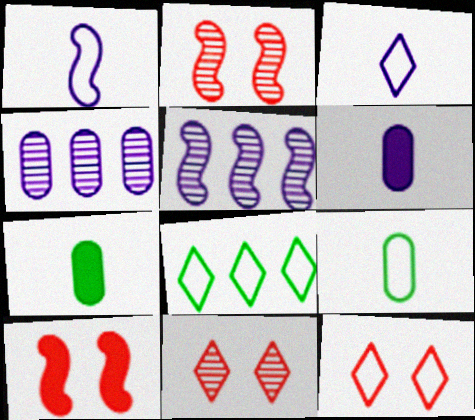[[2, 6, 8], 
[3, 8, 12], 
[5, 7, 12]]